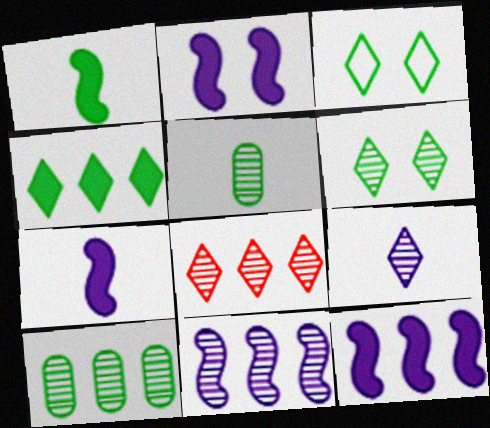[[1, 3, 10], 
[2, 7, 12], 
[6, 8, 9], 
[8, 10, 11]]